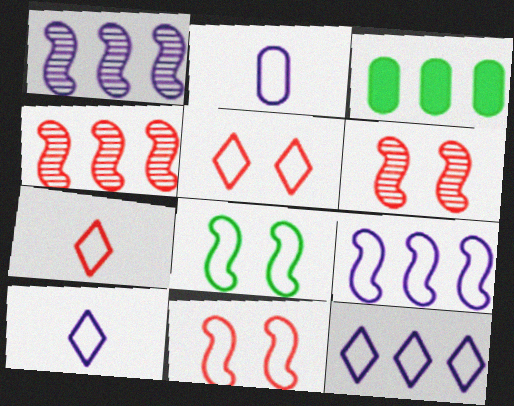[[3, 4, 12], 
[3, 6, 10]]